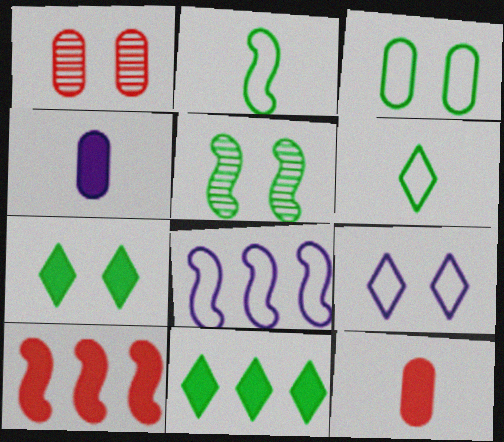[[3, 5, 7], 
[4, 7, 10]]